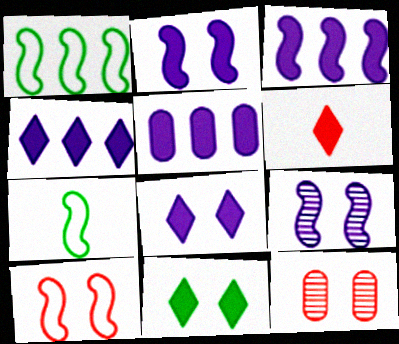[[3, 4, 5], 
[4, 6, 11], 
[4, 7, 12]]